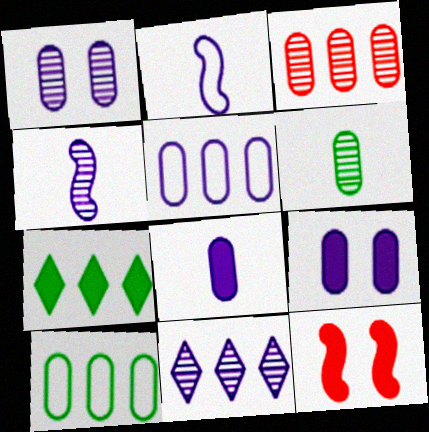[[1, 3, 6], 
[1, 4, 11], 
[1, 5, 8], 
[2, 9, 11], 
[7, 8, 12]]